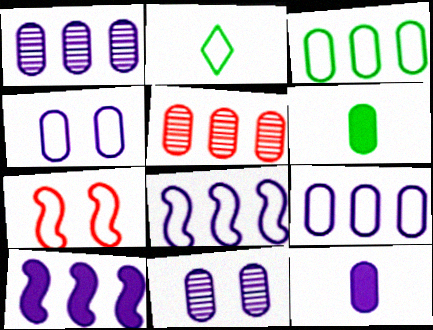[[1, 4, 12], 
[2, 7, 9], 
[4, 5, 6], 
[9, 11, 12]]